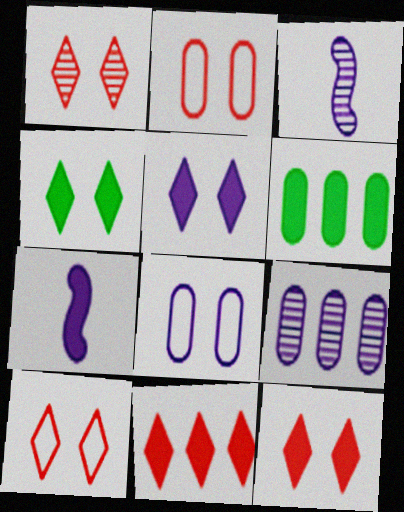[[1, 10, 12], 
[3, 6, 10], 
[4, 5, 12], 
[6, 7, 12]]